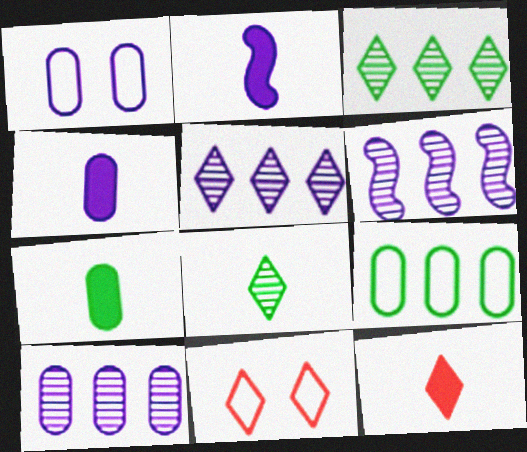[[1, 2, 5], 
[1, 4, 10], 
[2, 7, 12], 
[5, 6, 10], 
[6, 7, 11]]